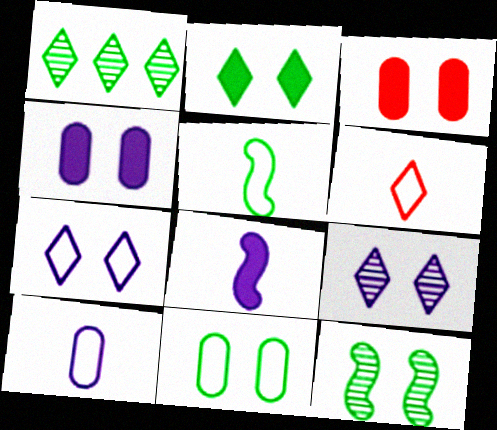[[2, 11, 12], 
[3, 7, 12], 
[5, 6, 10]]